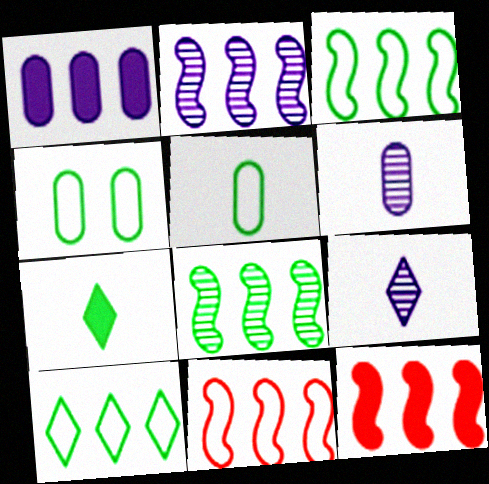[[2, 3, 12], 
[4, 7, 8], 
[4, 9, 12]]